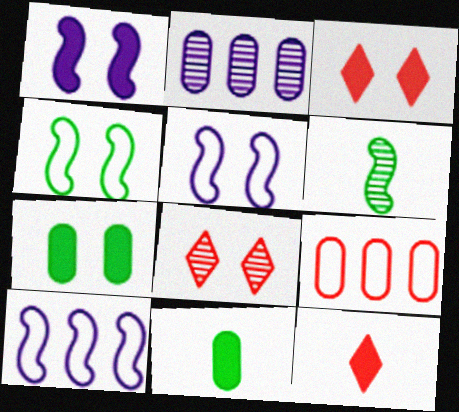[[1, 3, 7], 
[2, 4, 12], 
[2, 6, 8], 
[5, 7, 8], 
[8, 10, 11]]